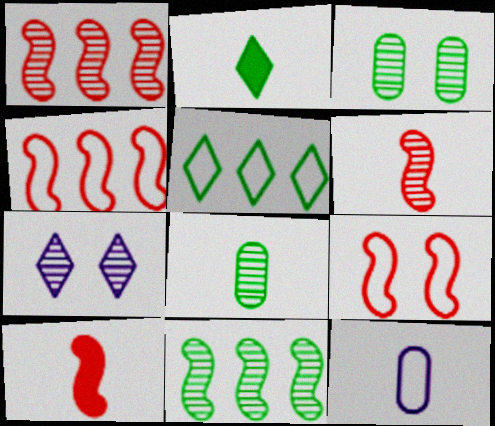[[1, 7, 8], 
[1, 9, 10], 
[2, 6, 12], 
[5, 9, 12]]